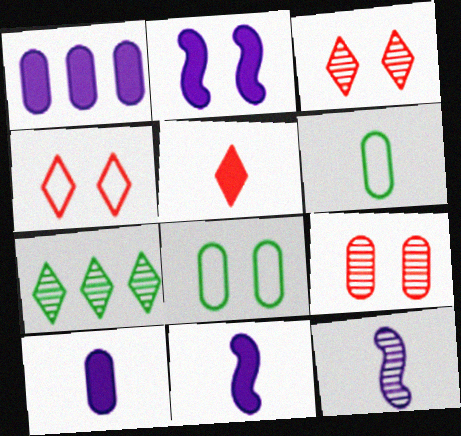[[1, 6, 9], 
[2, 3, 8], 
[5, 6, 12], 
[7, 9, 12]]